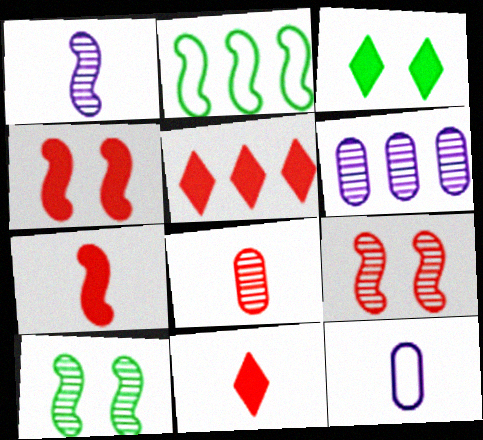[[1, 2, 4], 
[2, 5, 6], 
[5, 10, 12]]